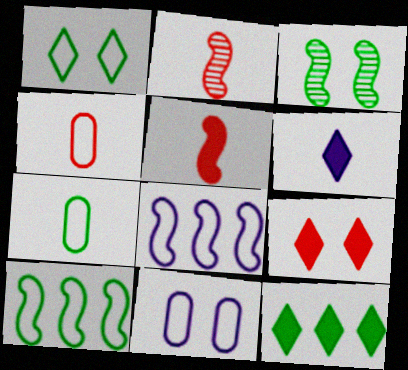[[1, 4, 8], 
[1, 7, 10], 
[2, 6, 7], 
[2, 11, 12], 
[3, 5, 8], 
[3, 7, 12], 
[3, 9, 11], 
[6, 9, 12]]